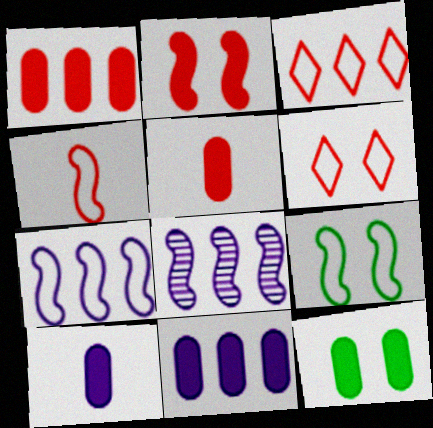[[1, 10, 12], 
[4, 7, 9], 
[5, 11, 12]]